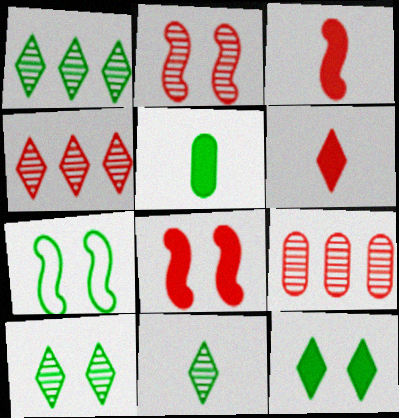[[1, 5, 7], 
[1, 10, 11]]